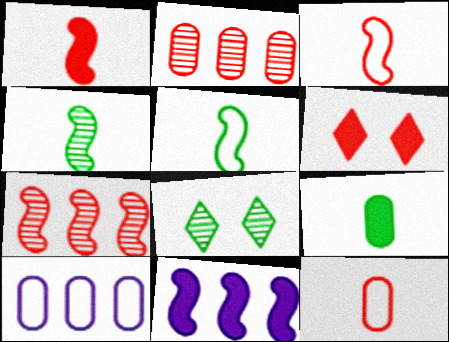[[1, 8, 10], 
[2, 3, 6], 
[4, 6, 10], 
[6, 7, 12], 
[6, 9, 11], 
[8, 11, 12]]